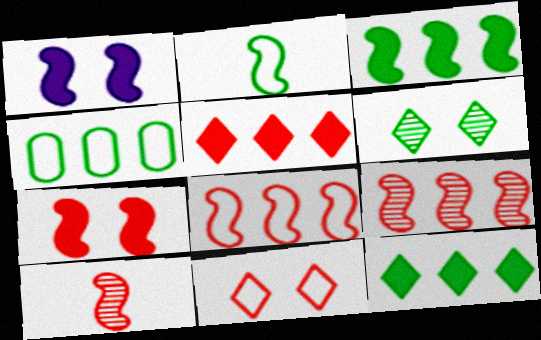[[1, 2, 9], 
[7, 8, 10]]